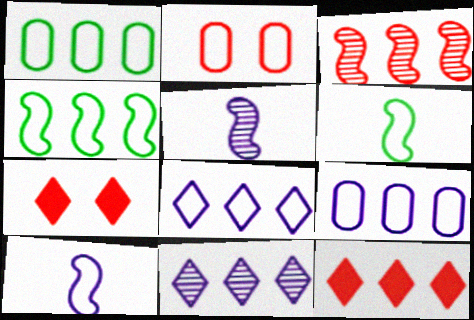[[1, 5, 7], 
[2, 6, 8]]